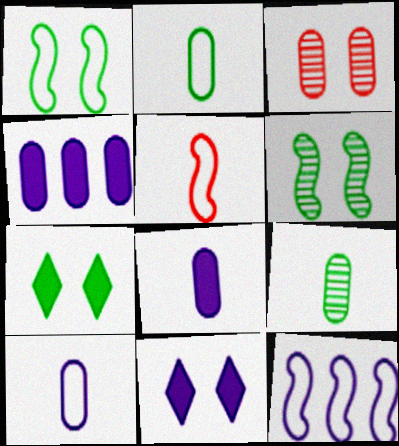[[1, 3, 11], 
[1, 5, 12], 
[2, 3, 4]]